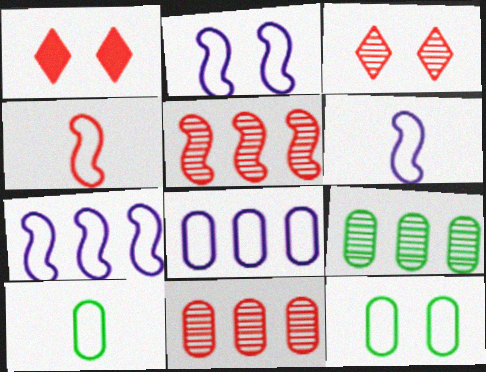[[1, 4, 11], 
[1, 6, 9], 
[2, 6, 7]]